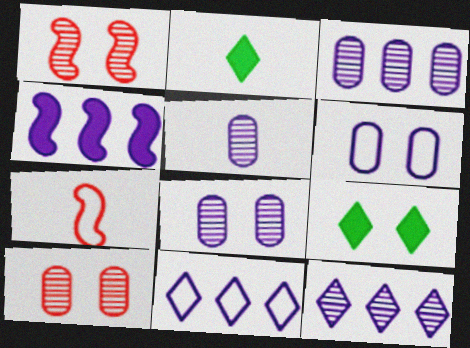[[1, 6, 9], 
[2, 5, 7], 
[3, 4, 11], 
[3, 5, 8], 
[3, 7, 9]]